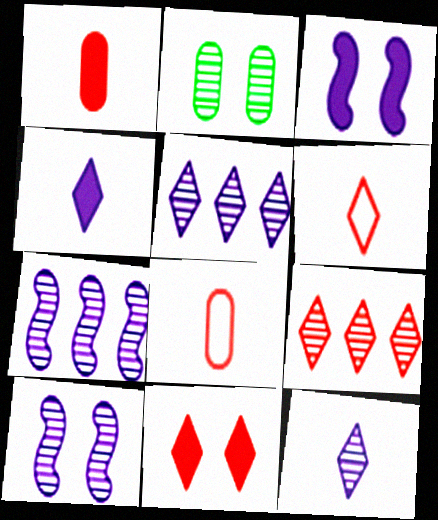[[6, 9, 11]]